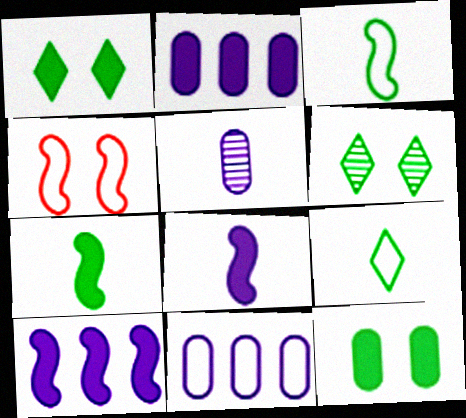[[4, 9, 11]]